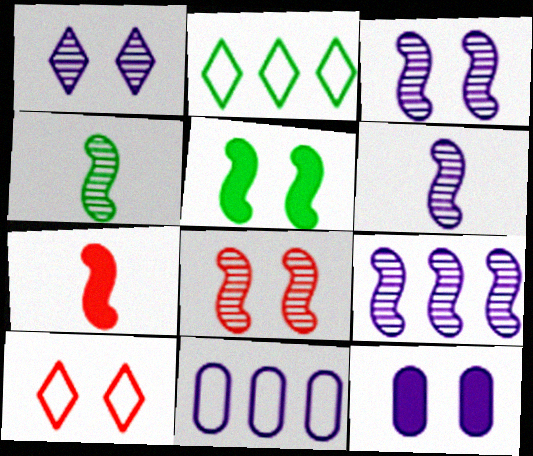[[3, 6, 9], 
[4, 8, 9]]